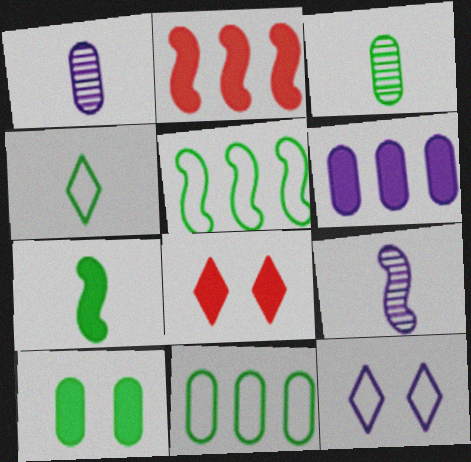[[1, 5, 8], 
[2, 3, 12], 
[3, 4, 7], 
[3, 10, 11], 
[6, 7, 8], 
[6, 9, 12], 
[8, 9, 11]]